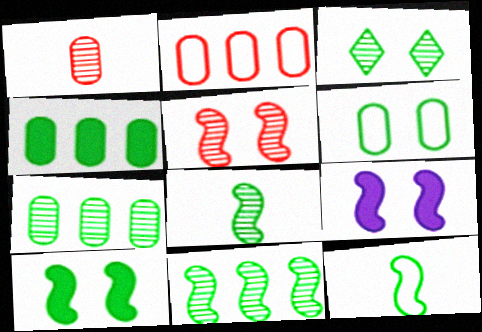[[3, 4, 12], 
[3, 6, 10], 
[3, 7, 8], 
[10, 11, 12]]